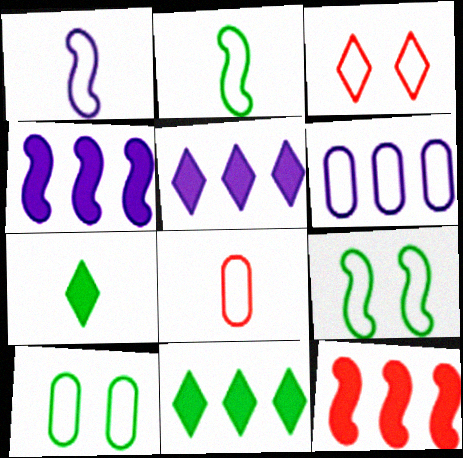[[2, 3, 6], 
[6, 8, 10]]